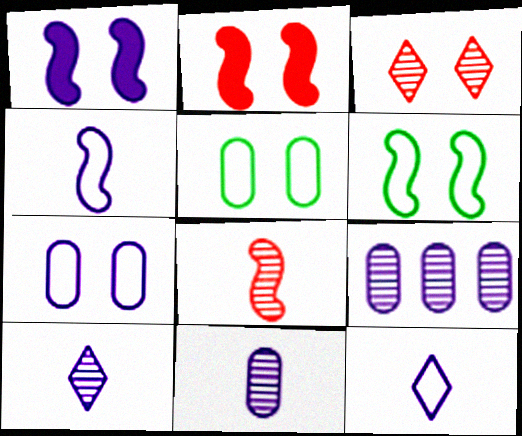[[1, 3, 5], 
[1, 9, 12]]